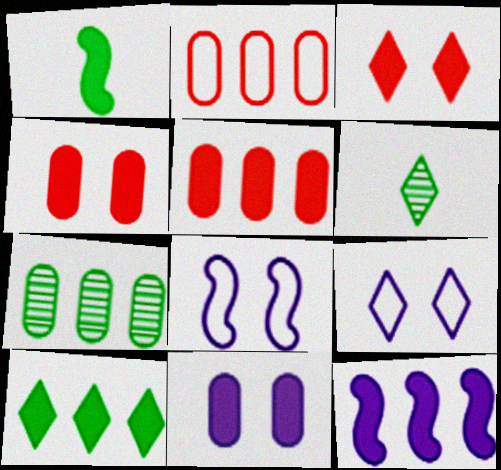[[5, 6, 8], 
[5, 10, 12]]